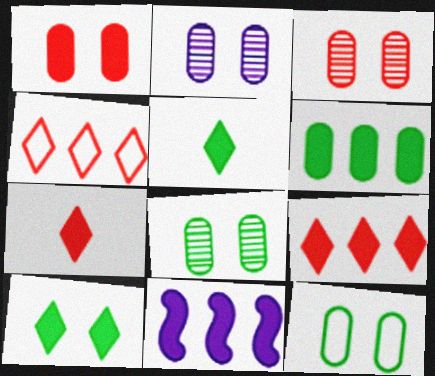[[1, 2, 12], 
[1, 5, 11], 
[2, 3, 8], 
[6, 9, 11]]